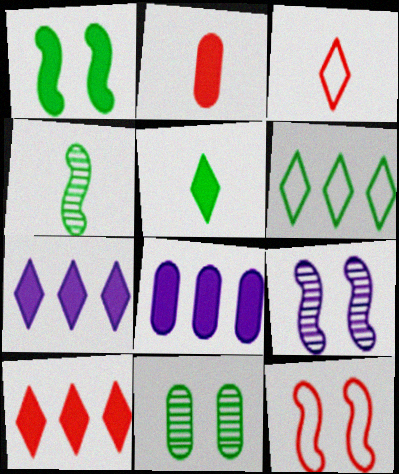[[1, 2, 7], 
[1, 9, 12], 
[2, 6, 9]]